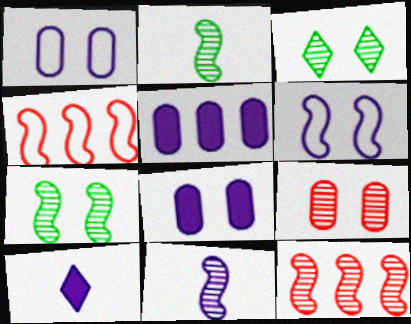[[7, 11, 12]]